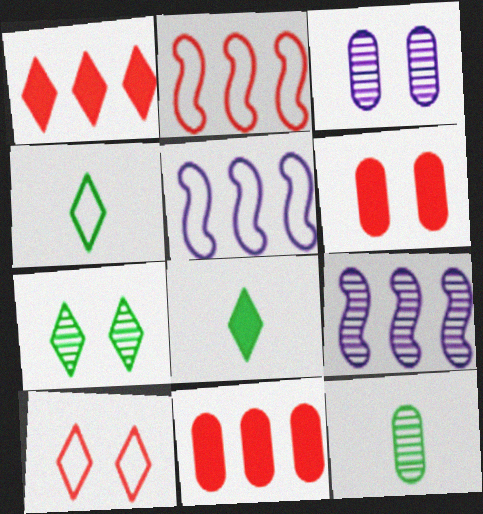[[2, 3, 8], 
[4, 6, 9]]